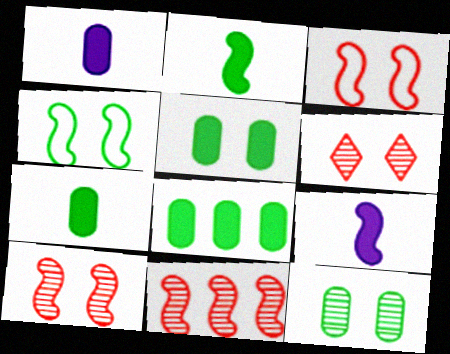[[4, 9, 11], 
[5, 7, 8]]